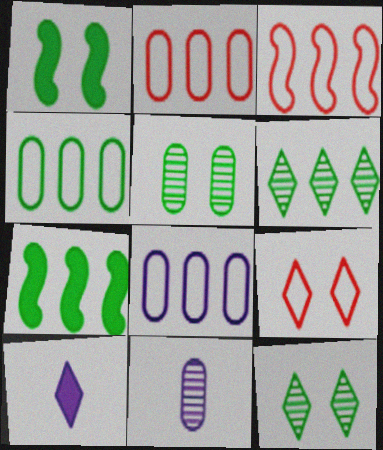[[2, 4, 8], 
[3, 5, 10], 
[4, 6, 7], 
[6, 9, 10], 
[7, 9, 11]]